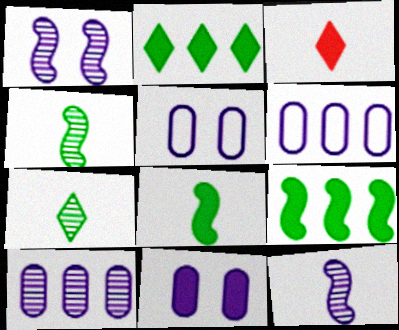[[3, 9, 11]]